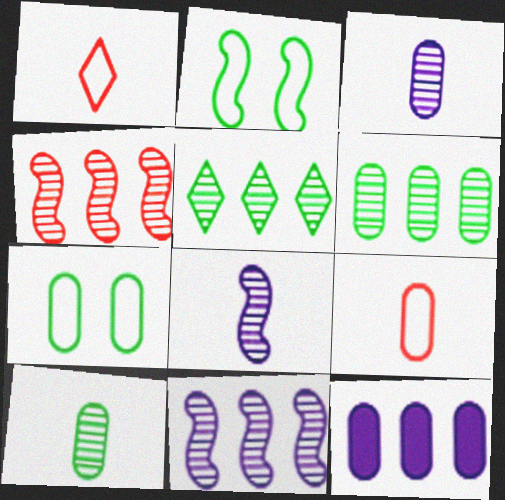[]